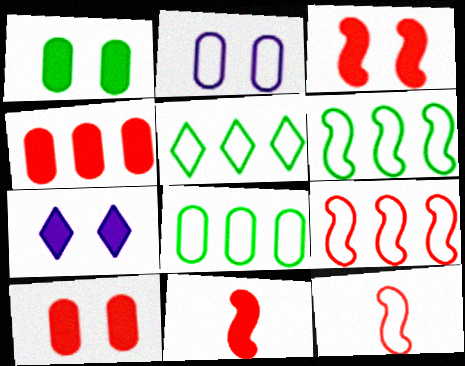[[1, 3, 7], 
[2, 5, 12], 
[5, 6, 8]]